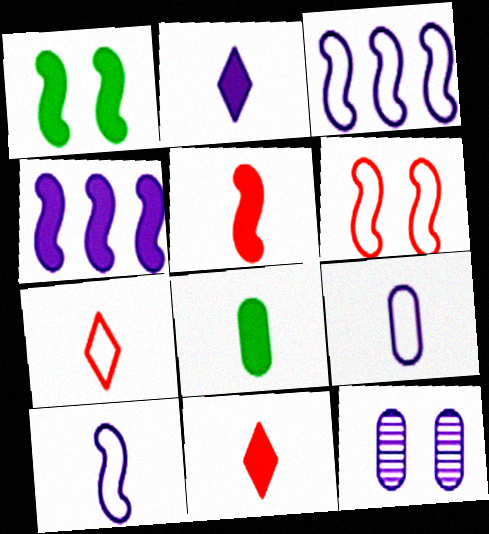[[1, 4, 5], 
[2, 3, 12], 
[2, 5, 8]]